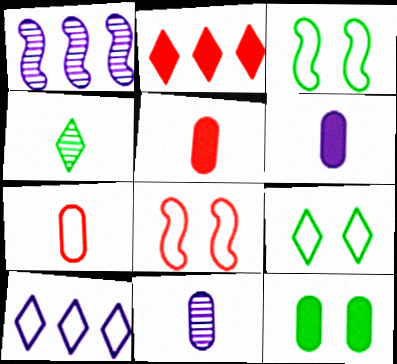[[1, 5, 9], 
[2, 3, 11], 
[3, 7, 10]]